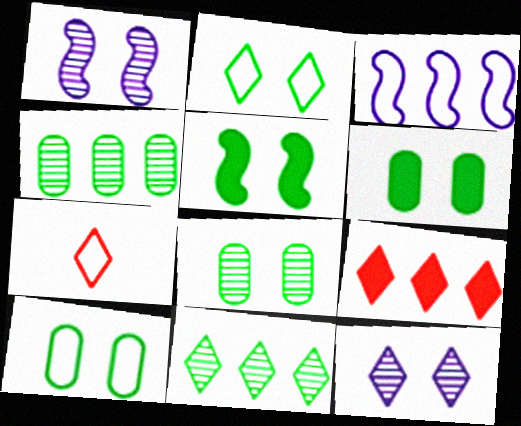[[2, 5, 8], 
[3, 4, 9], 
[3, 7, 10], 
[6, 8, 10]]